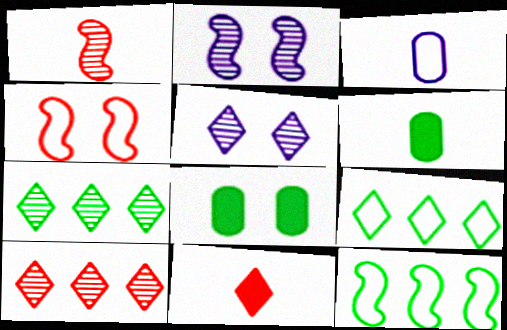[[3, 4, 9], 
[4, 5, 8], 
[5, 9, 11]]